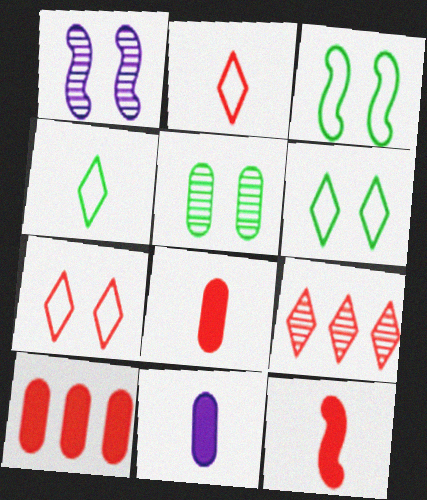[[1, 4, 10], 
[3, 9, 11]]